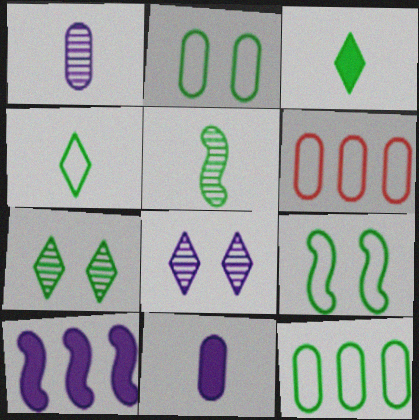[[4, 9, 12]]